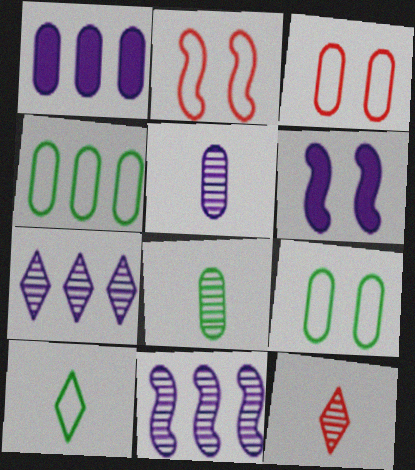[[1, 3, 8], 
[4, 6, 12]]